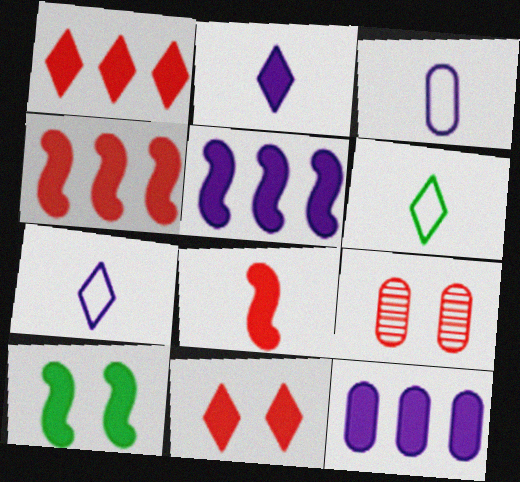[[5, 6, 9], 
[5, 8, 10]]